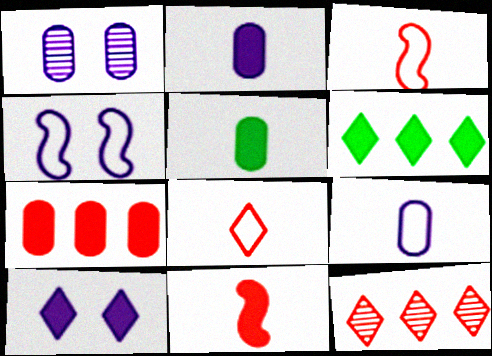[[1, 3, 6], 
[1, 4, 10], 
[4, 5, 12]]